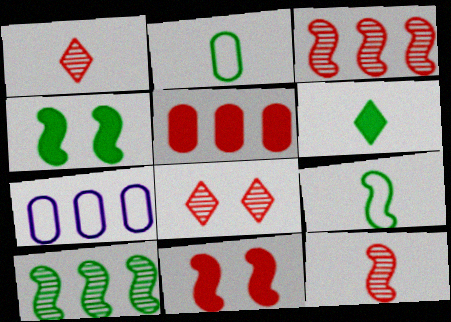[[1, 4, 7], 
[4, 9, 10]]